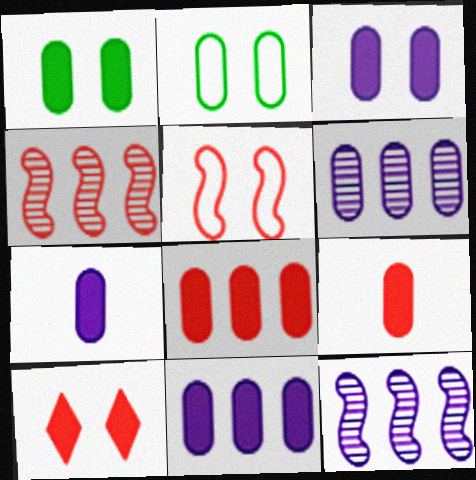[[1, 7, 8], 
[1, 9, 11], 
[2, 6, 9], 
[3, 7, 11]]